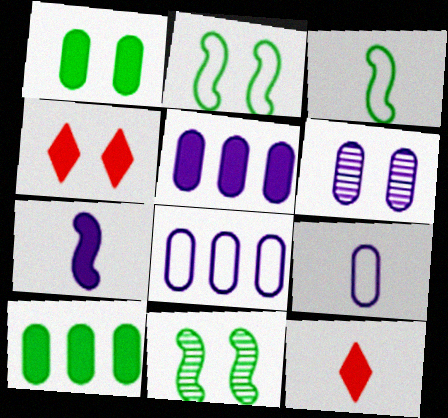[[2, 4, 6], 
[4, 7, 10], 
[5, 6, 9], 
[8, 11, 12]]